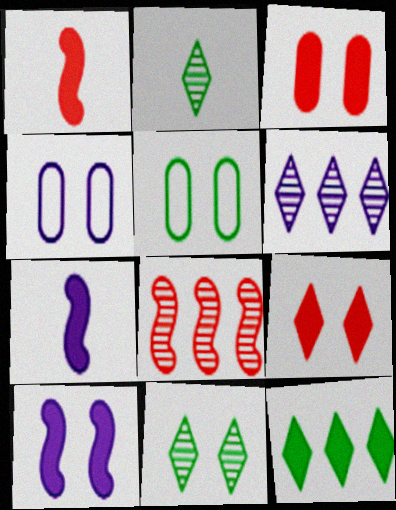[[1, 5, 6], 
[3, 7, 12], 
[4, 6, 7]]